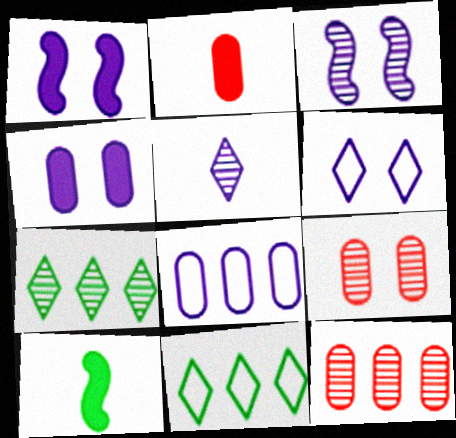[[1, 5, 8], 
[2, 3, 11], 
[3, 4, 6], 
[6, 10, 12]]